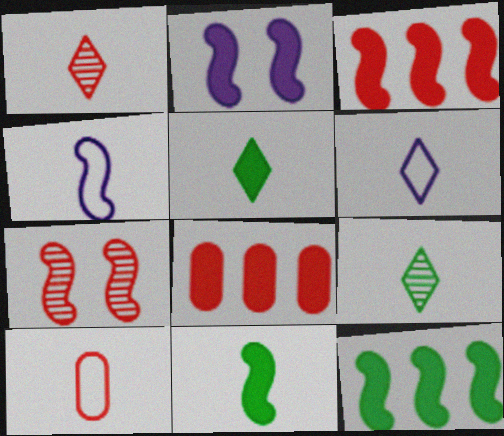[[1, 5, 6], 
[2, 3, 11], 
[2, 5, 8], 
[4, 7, 12]]